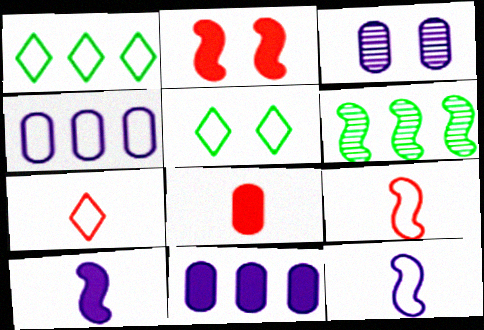[[2, 3, 5], 
[2, 6, 12], 
[4, 5, 9]]